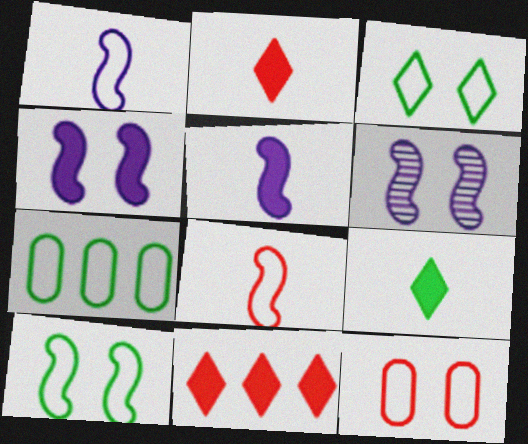[[2, 6, 7]]